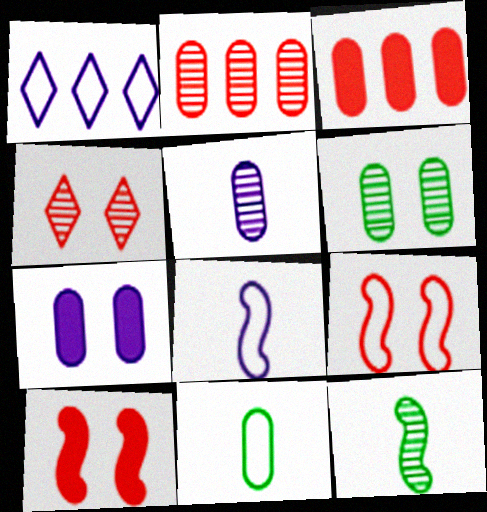[[1, 9, 11], 
[2, 5, 6], 
[2, 7, 11]]